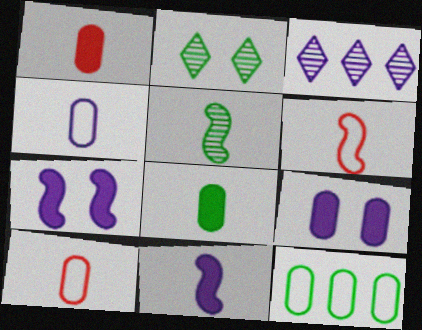[[3, 4, 7], 
[5, 6, 11]]